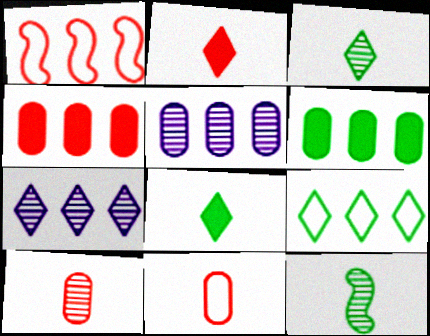[[1, 6, 7]]